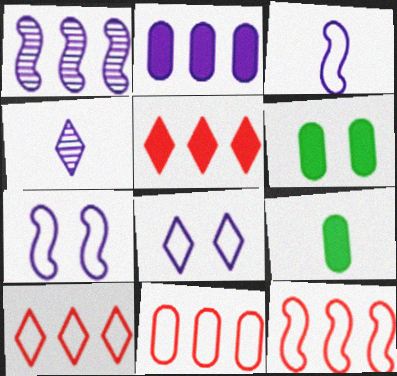[[2, 4, 7], 
[4, 6, 12], 
[10, 11, 12]]